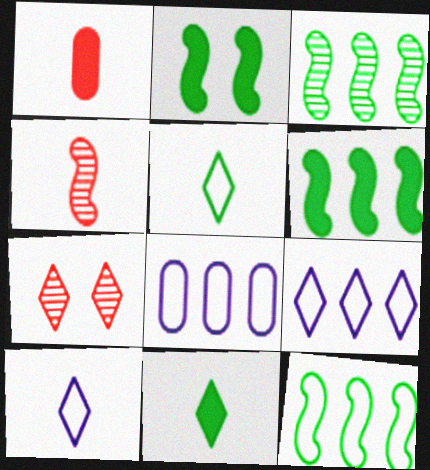[[3, 6, 12], 
[7, 9, 11]]